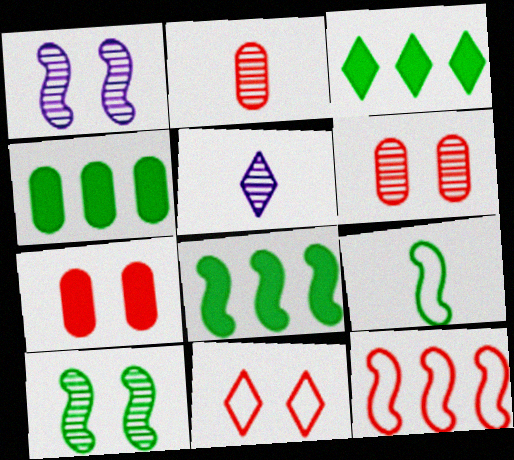[[3, 4, 8], 
[3, 5, 11], 
[8, 9, 10]]